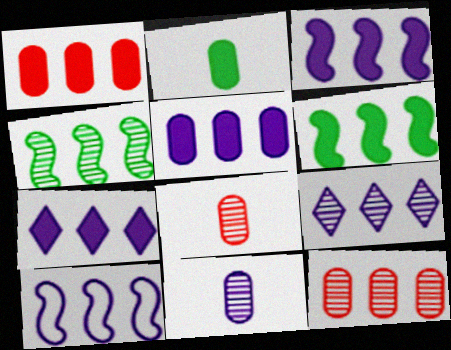[[1, 6, 7], 
[3, 5, 7], 
[4, 9, 12], 
[5, 9, 10]]